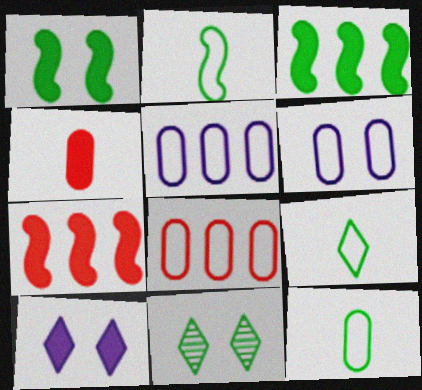[[2, 9, 12], 
[3, 4, 10], 
[3, 11, 12], 
[6, 8, 12]]